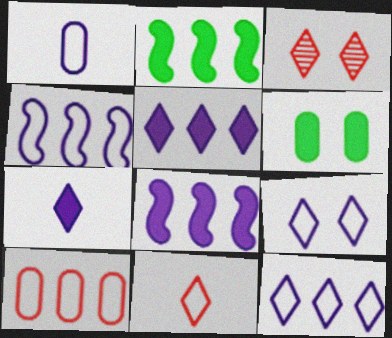[[1, 2, 3], 
[1, 4, 9]]